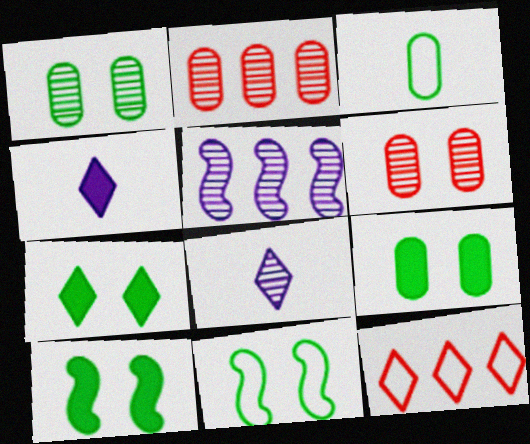[[1, 7, 11], 
[2, 4, 11], 
[7, 8, 12], 
[7, 9, 10]]